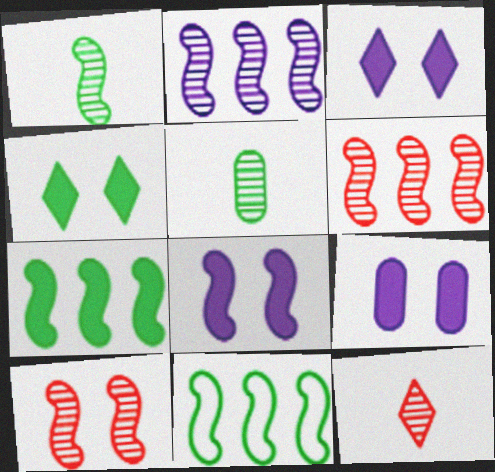[[1, 2, 10], 
[3, 8, 9], 
[4, 5, 11], 
[9, 11, 12]]